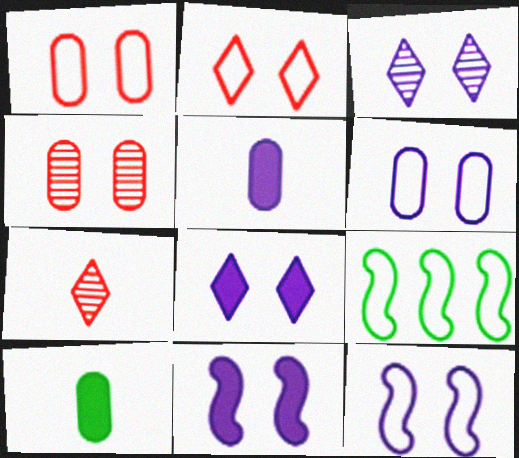[[3, 6, 11]]